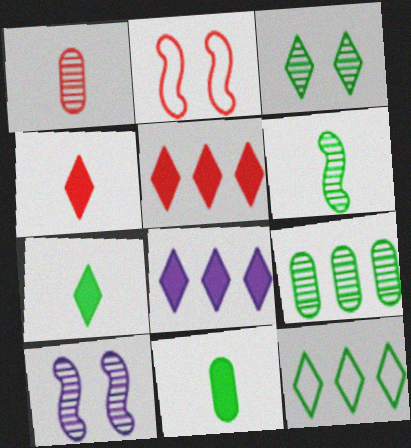[[1, 2, 5], 
[3, 6, 9], 
[3, 7, 12]]